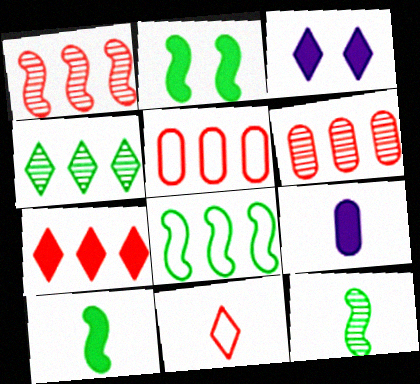[[1, 5, 7], 
[2, 7, 9], 
[2, 8, 12], 
[3, 4, 11], 
[3, 5, 12], 
[9, 11, 12]]